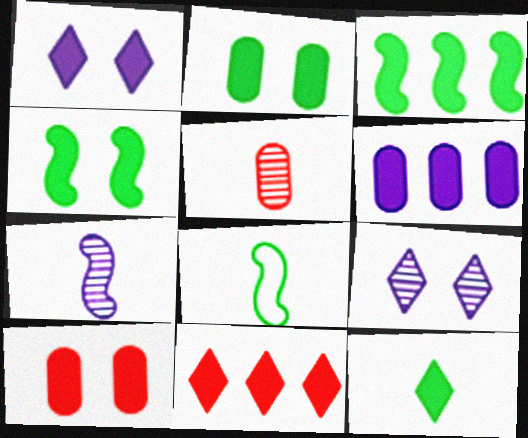[[1, 4, 10], 
[1, 11, 12], 
[2, 3, 12], 
[3, 6, 11]]